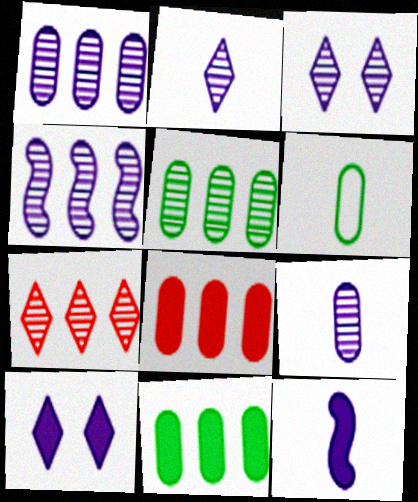[[3, 4, 9], 
[4, 5, 7]]